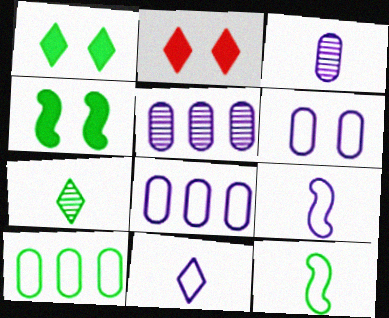[[2, 5, 12], 
[4, 7, 10]]